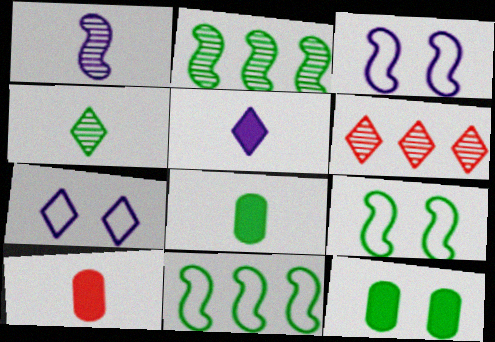[[2, 7, 10], 
[3, 6, 8], 
[4, 11, 12]]